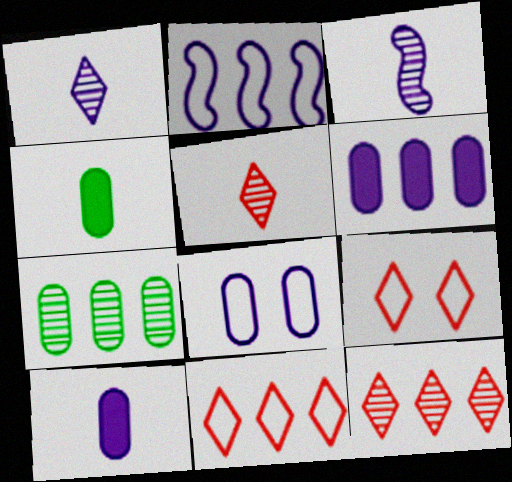[]